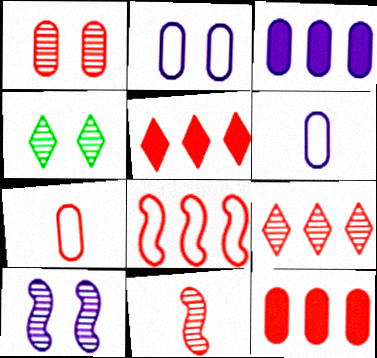[[1, 4, 10], 
[1, 7, 12], 
[1, 9, 11], 
[8, 9, 12]]